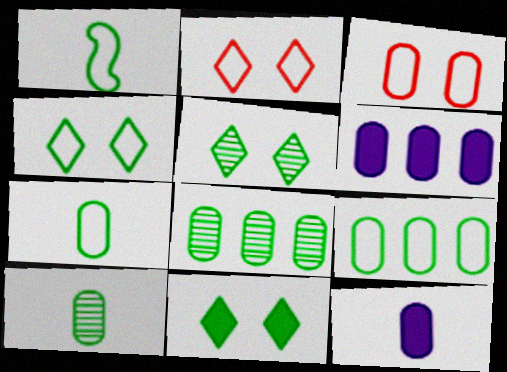[[1, 4, 9], 
[1, 8, 11], 
[3, 6, 10], 
[3, 8, 12], 
[4, 5, 11]]